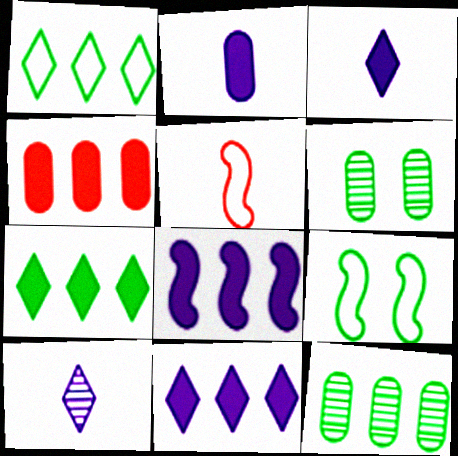[[4, 7, 8], 
[4, 9, 10], 
[5, 6, 11]]